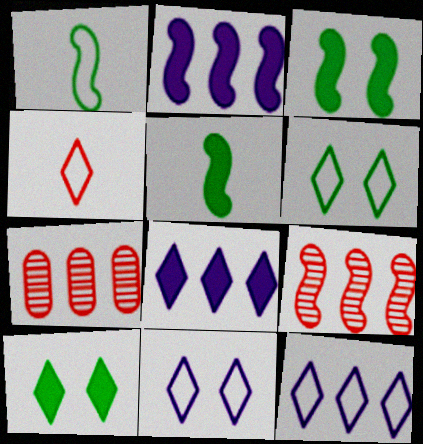[[4, 6, 12], 
[5, 7, 11]]